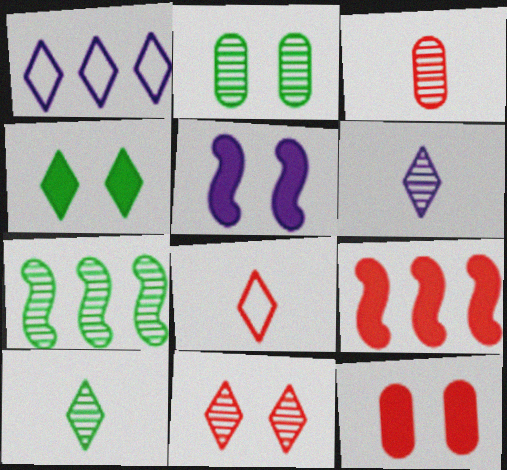[[2, 7, 10], 
[4, 5, 12]]